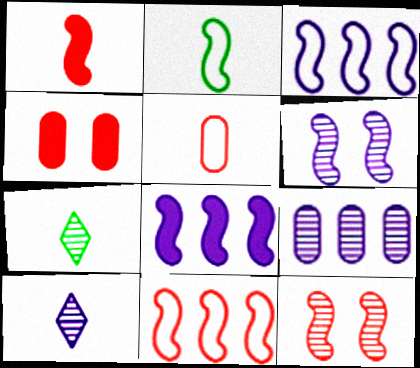[[1, 11, 12], 
[2, 8, 12], 
[3, 4, 7], 
[6, 9, 10], 
[7, 9, 12]]